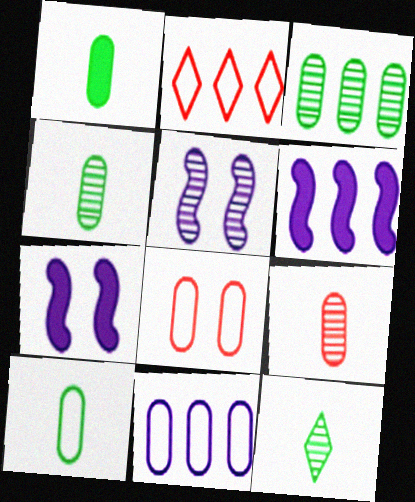[[1, 2, 5], 
[1, 4, 10], 
[2, 3, 6], 
[2, 4, 7], 
[6, 8, 12], 
[8, 10, 11]]